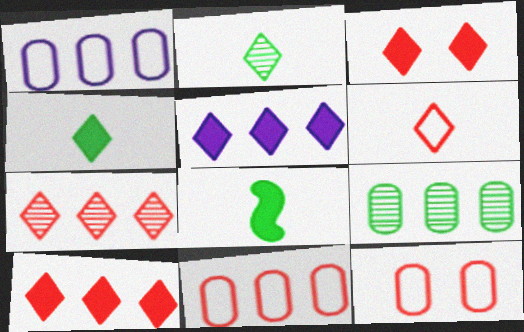[[3, 4, 5], 
[3, 6, 7]]